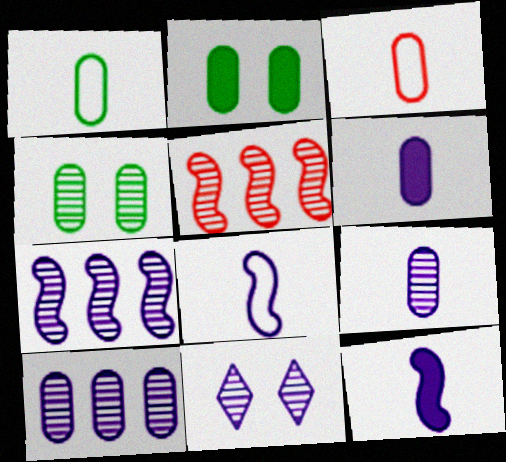[[2, 3, 10], 
[7, 9, 11]]